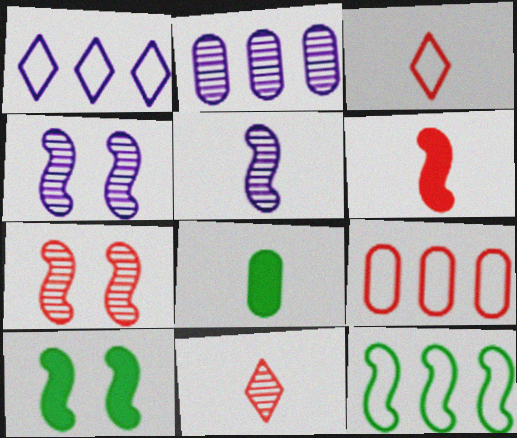[[1, 7, 8], 
[1, 9, 12], 
[2, 3, 10], 
[3, 5, 8], 
[4, 6, 12]]